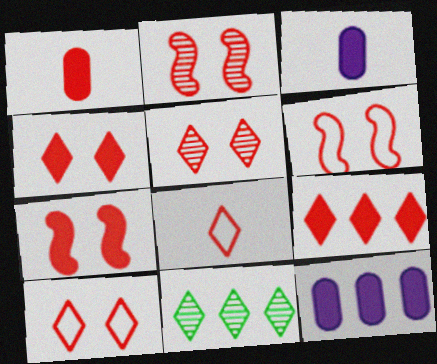[[1, 7, 9], 
[2, 6, 7], 
[3, 6, 11], 
[4, 5, 10], 
[5, 8, 9]]